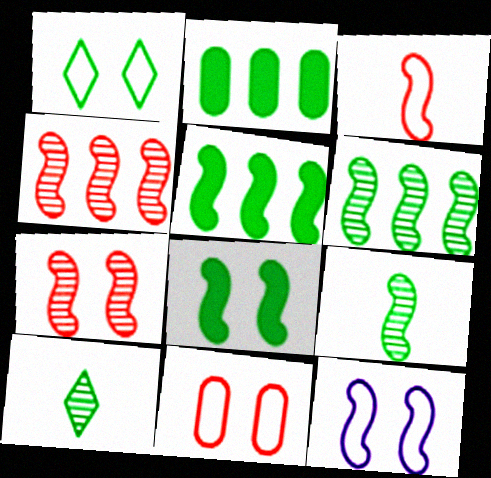[[1, 2, 9], 
[1, 11, 12], 
[7, 8, 12]]